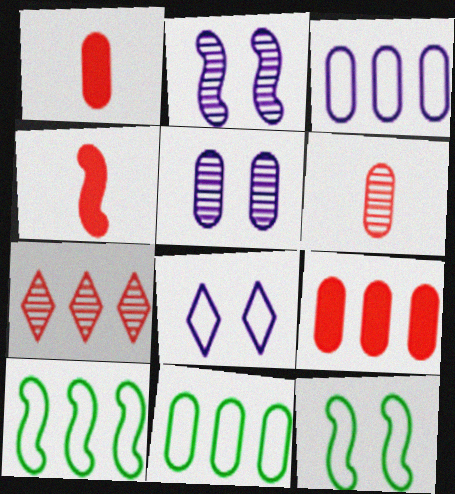[[1, 5, 11], 
[2, 4, 10]]